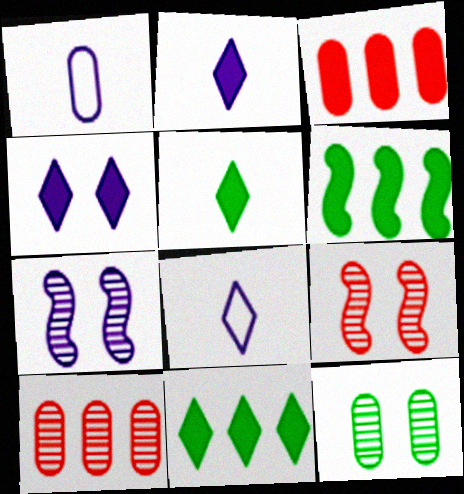[[1, 3, 12], 
[1, 9, 11]]